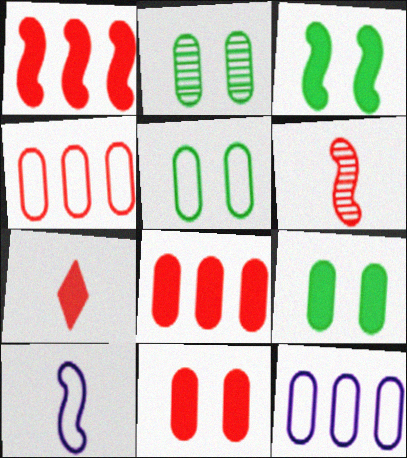[[1, 7, 11], 
[2, 5, 9]]